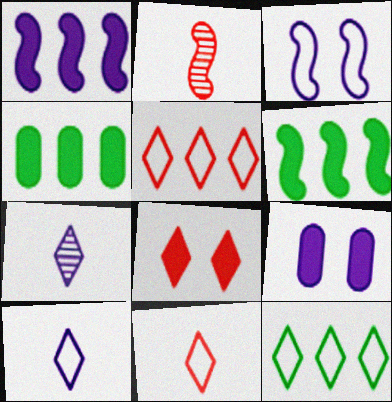[[2, 3, 6], 
[2, 9, 12], 
[7, 8, 12]]